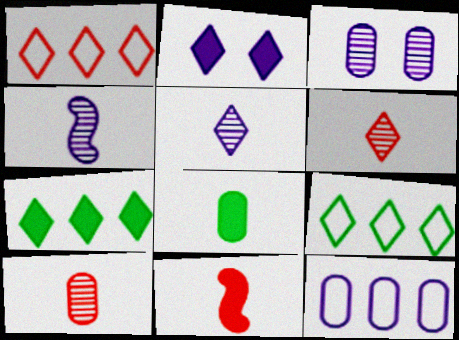[[2, 4, 12], 
[2, 6, 9], 
[3, 9, 11]]